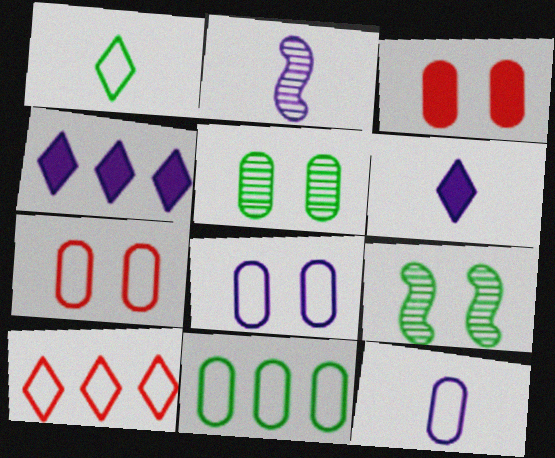[[2, 4, 8], 
[2, 6, 12], 
[3, 5, 8], 
[7, 11, 12]]